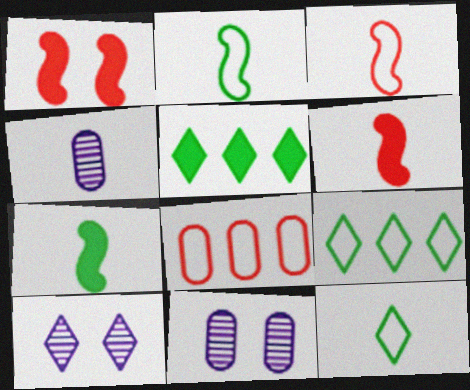[[1, 4, 9], 
[3, 5, 11], 
[4, 6, 12], 
[6, 9, 11], 
[7, 8, 10]]